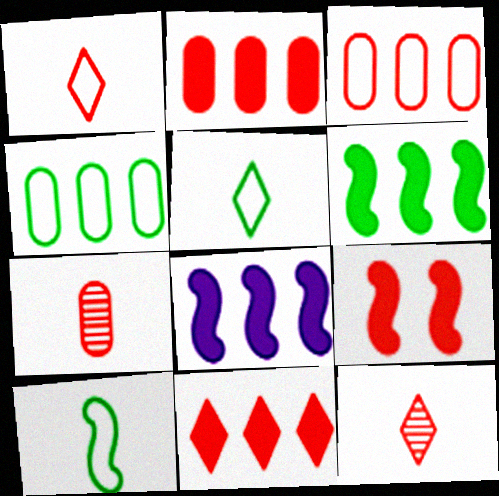[[3, 9, 12]]